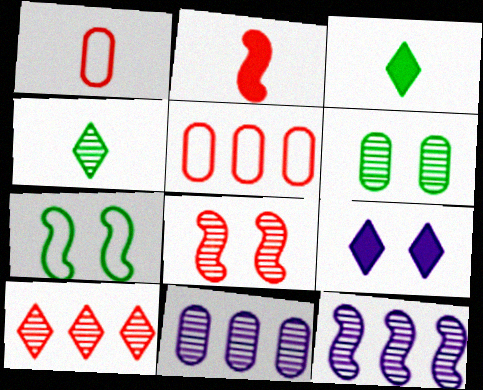[[2, 7, 12], 
[4, 8, 11]]